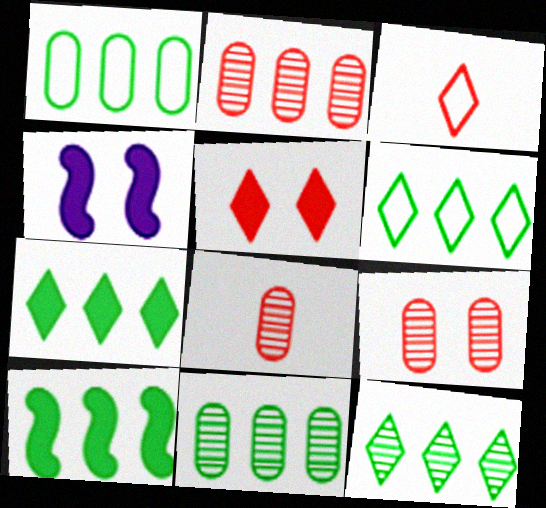[[1, 10, 12], 
[2, 8, 9], 
[3, 4, 11], 
[4, 6, 8], 
[6, 7, 12], 
[6, 10, 11]]